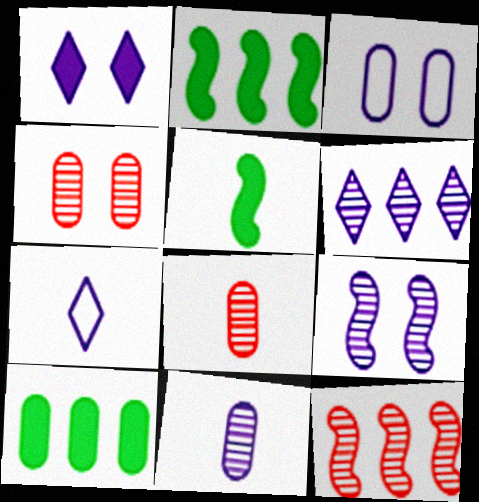[[1, 3, 9], 
[1, 6, 7], 
[2, 4, 7], 
[3, 8, 10], 
[5, 7, 8], 
[6, 9, 11]]